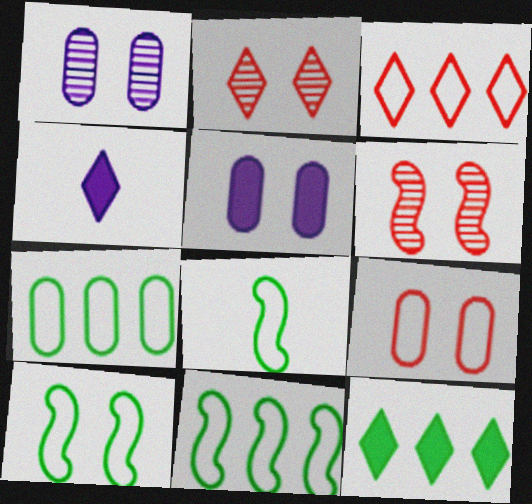[[2, 5, 10], 
[4, 6, 7], 
[8, 10, 11]]